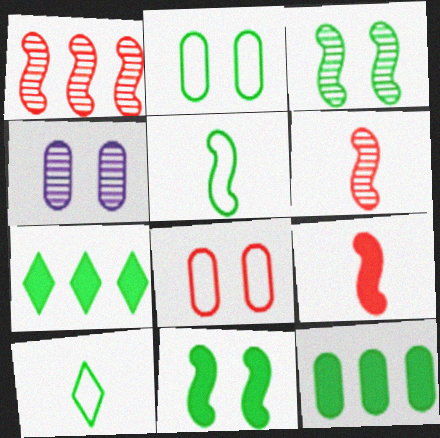[[3, 10, 12]]